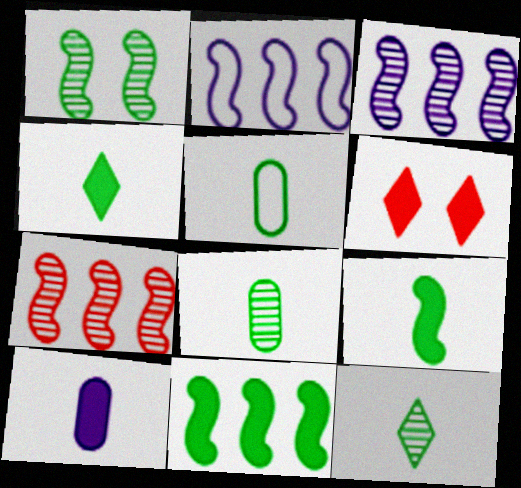[[2, 6, 8], 
[2, 7, 11], 
[3, 5, 6], 
[5, 9, 12], 
[6, 10, 11]]